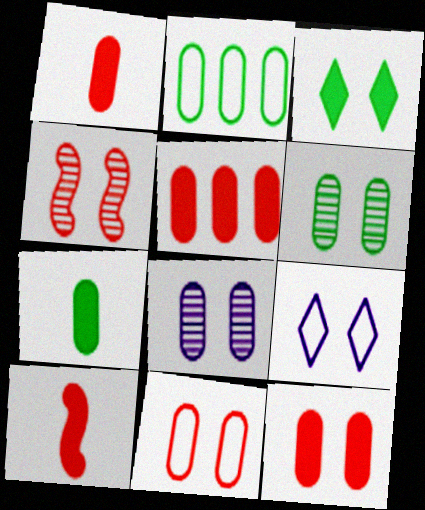[[1, 2, 8], 
[1, 5, 12], 
[2, 6, 7]]